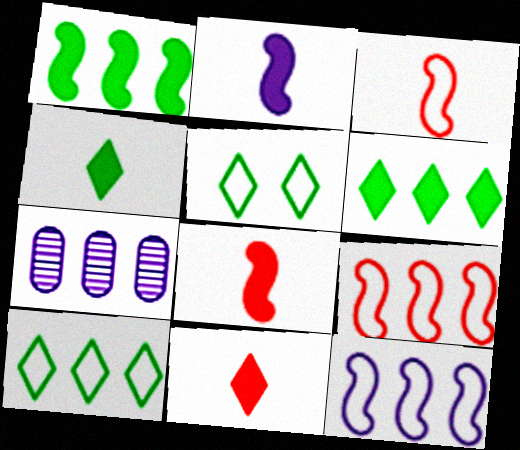[[5, 7, 8], 
[6, 7, 9]]